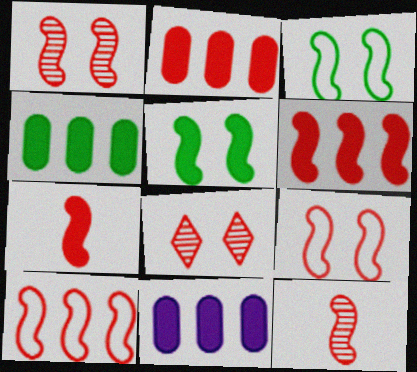[[1, 7, 10], 
[2, 4, 11], 
[6, 9, 12]]